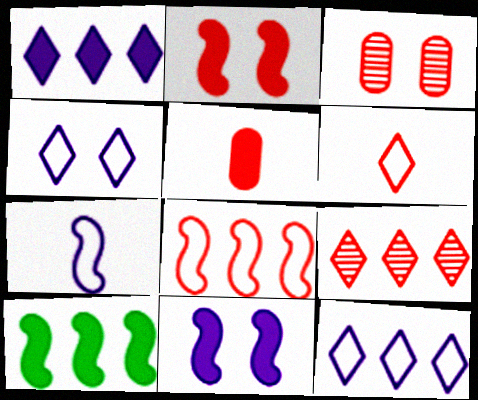[]